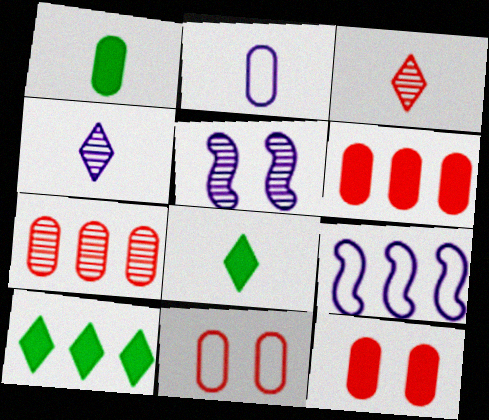[[7, 9, 10]]